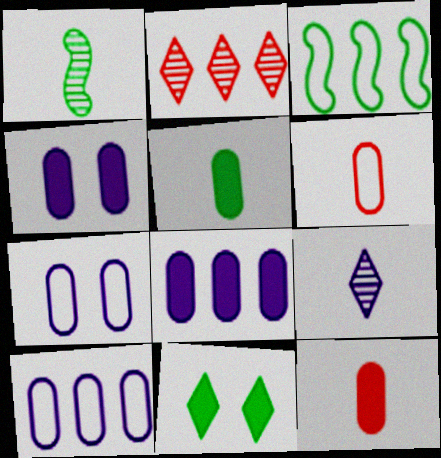[[2, 3, 8]]